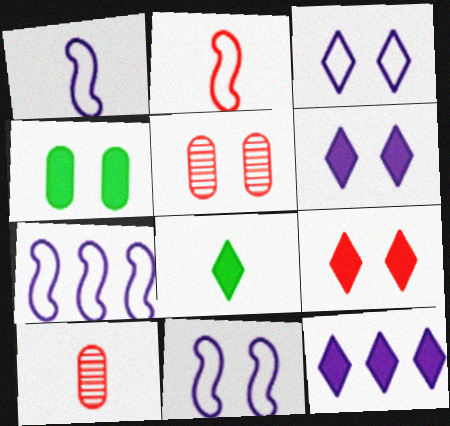[[1, 7, 11], 
[1, 8, 10], 
[5, 7, 8], 
[8, 9, 12]]